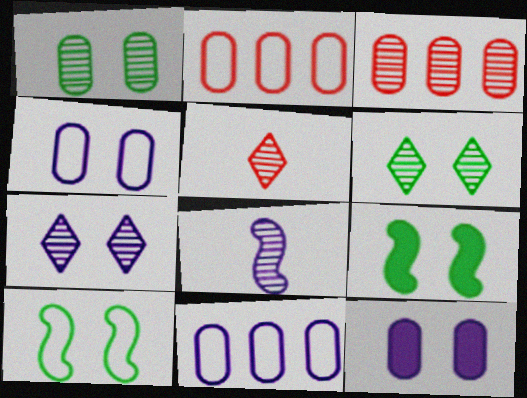[[3, 6, 8], 
[5, 9, 11]]